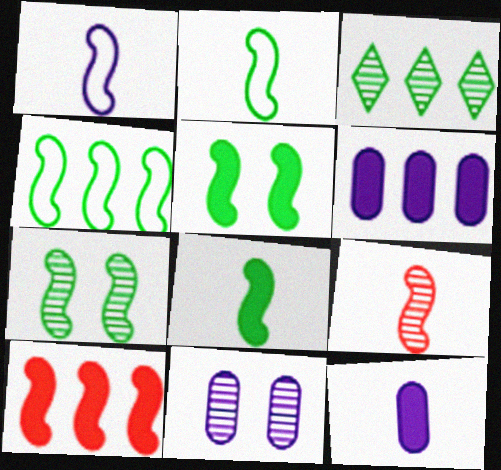[[1, 7, 10], 
[1, 8, 9], 
[3, 9, 11], 
[4, 7, 8]]